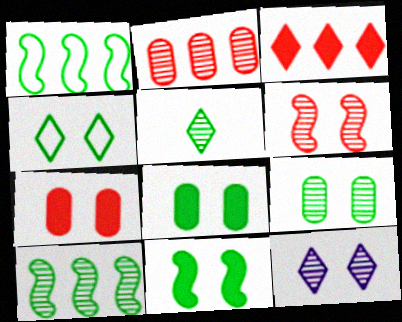[[1, 5, 8], 
[4, 9, 11], 
[5, 9, 10], 
[6, 9, 12]]